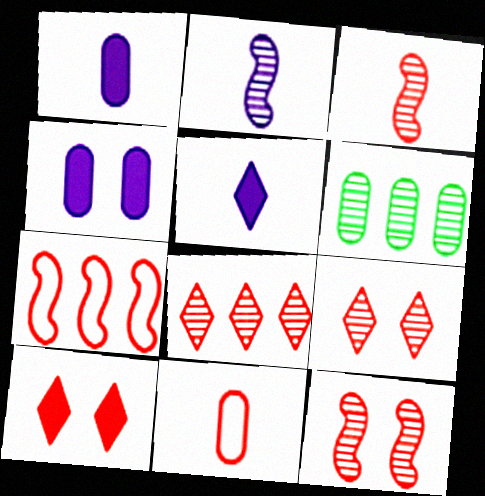[[2, 6, 9], 
[4, 6, 11]]